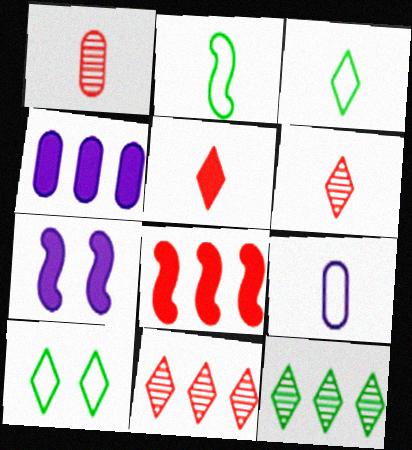[]